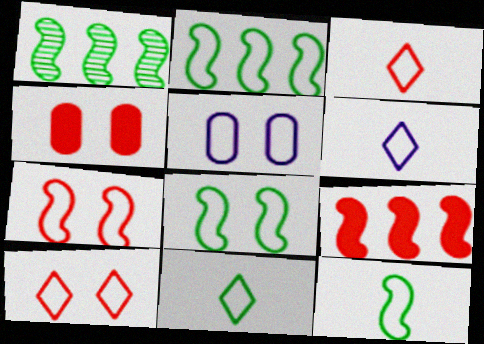[[1, 4, 6], 
[2, 3, 5], 
[2, 8, 12], 
[3, 6, 11], 
[5, 8, 10]]